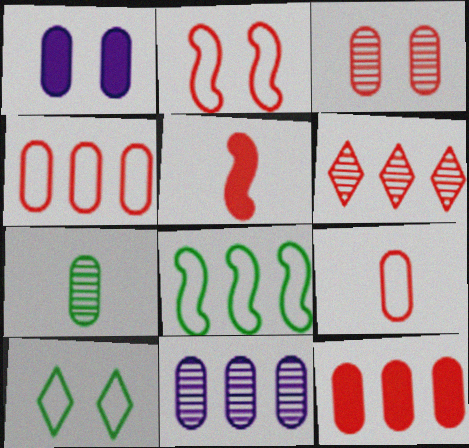[[1, 4, 7], 
[3, 7, 11], 
[3, 9, 12], 
[5, 10, 11]]